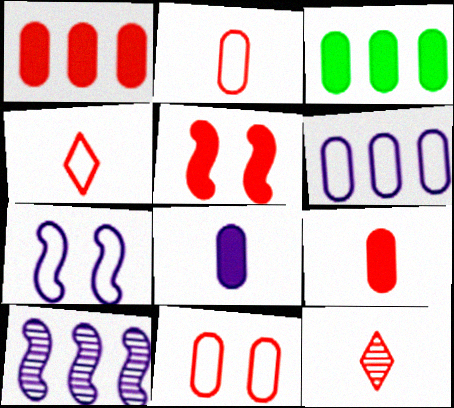[[3, 7, 12]]